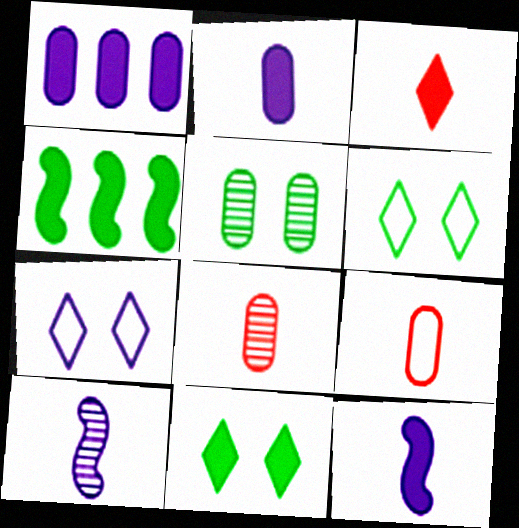[[1, 5, 9], 
[1, 7, 10], 
[4, 7, 8]]